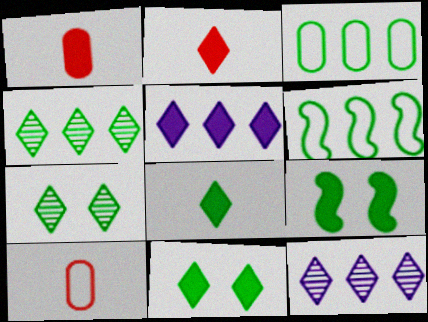[[1, 5, 9], 
[2, 5, 11], 
[9, 10, 12]]